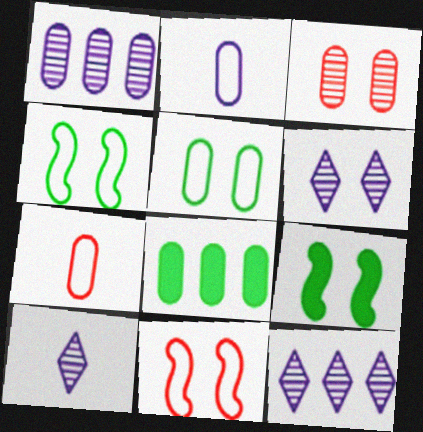[[2, 3, 8], 
[6, 10, 12], 
[7, 9, 12], 
[8, 10, 11]]